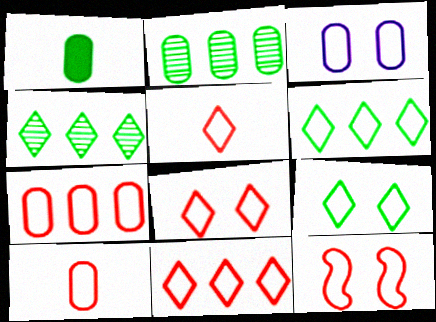[[3, 9, 12], 
[5, 7, 12], 
[5, 8, 11], 
[10, 11, 12]]